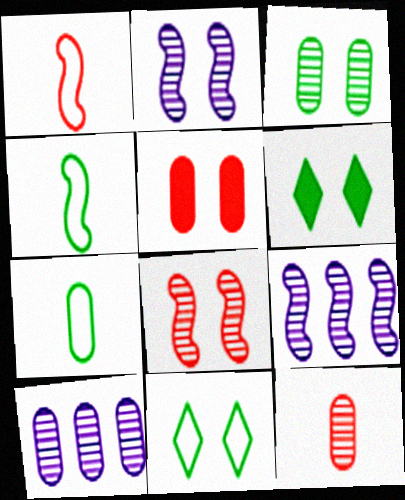[[1, 6, 10], 
[2, 5, 11], 
[3, 10, 12], 
[5, 7, 10]]